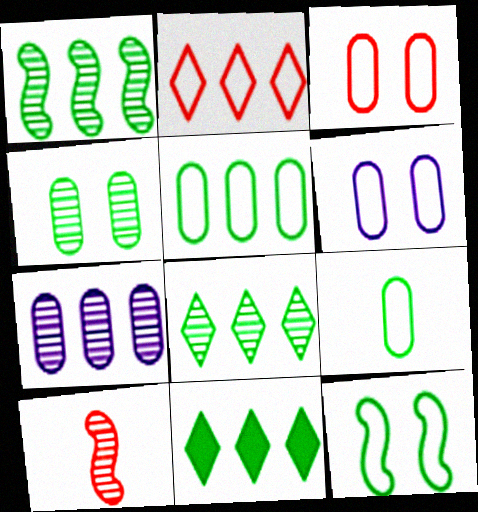[[1, 5, 11], 
[6, 10, 11]]